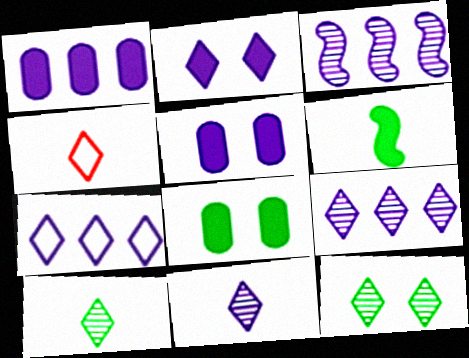[[1, 3, 7], 
[2, 7, 11], 
[3, 4, 8]]